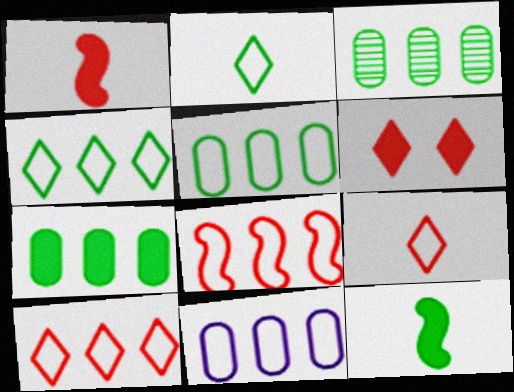[[3, 5, 7], 
[4, 8, 11]]